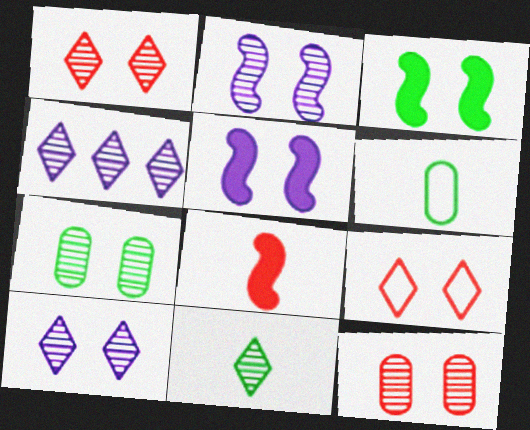[[1, 2, 7], 
[1, 4, 11], 
[5, 7, 9]]